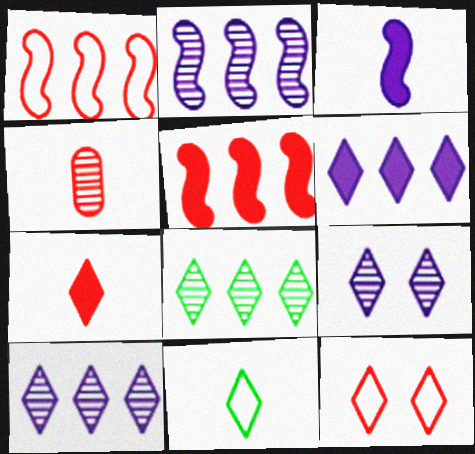[[3, 4, 11], 
[4, 5, 12]]